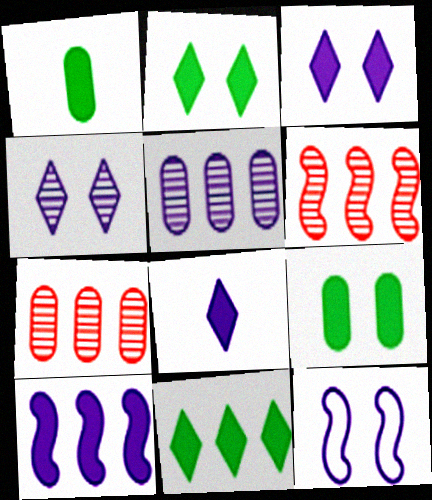[[5, 8, 12]]